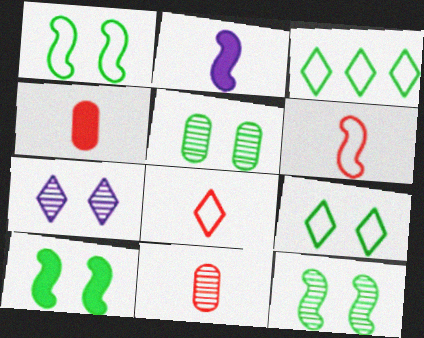[[1, 10, 12], 
[5, 9, 10]]